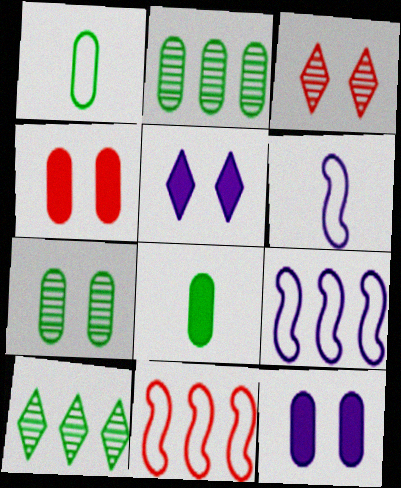[[3, 8, 9], 
[4, 6, 10]]